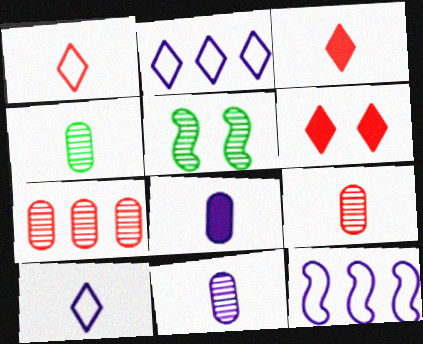[[4, 6, 12], 
[4, 9, 11]]